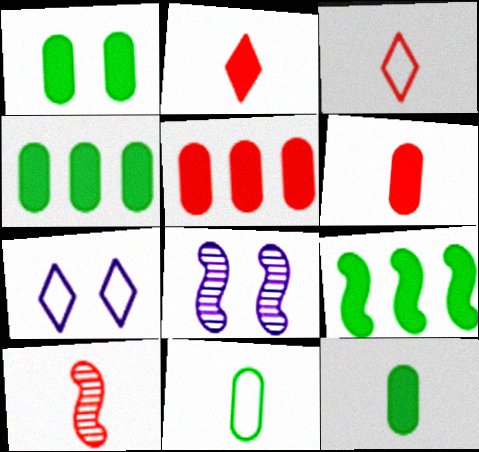[[1, 4, 12], 
[3, 4, 8], 
[3, 6, 10], 
[4, 7, 10]]